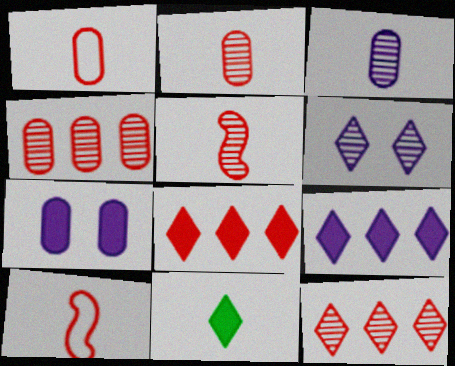[[3, 10, 11]]